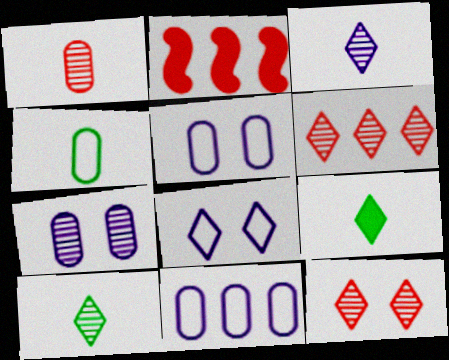[[2, 5, 10], 
[6, 8, 9]]